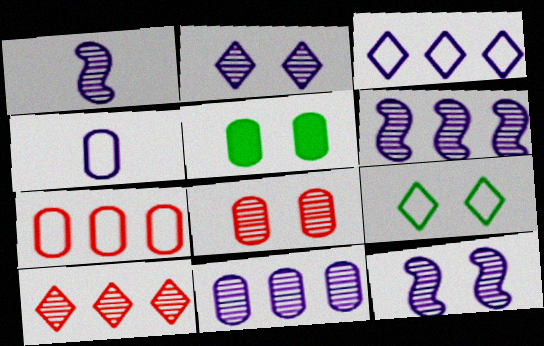[[1, 2, 11], 
[1, 6, 12]]